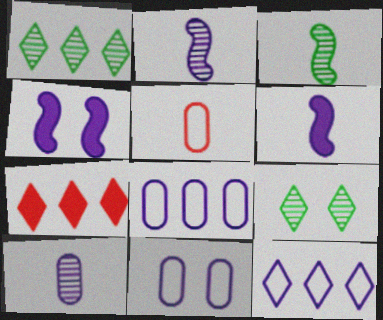[[1, 4, 5], 
[1, 7, 12], 
[3, 7, 11], 
[4, 10, 12]]